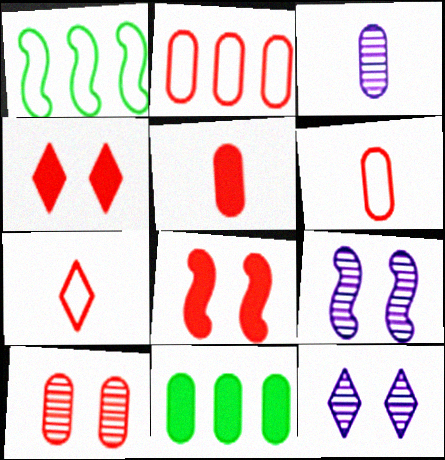[[1, 3, 4], 
[1, 5, 12], 
[2, 5, 10], 
[7, 9, 11]]